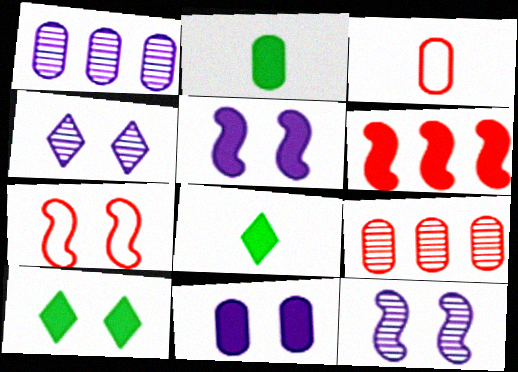[[1, 7, 8], 
[6, 8, 11]]